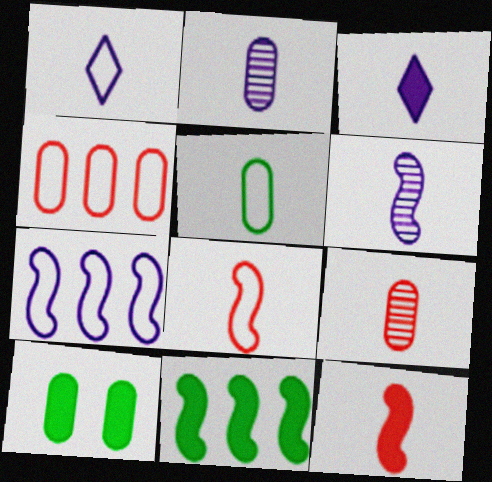[[1, 5, 8], 
[2, 4, 10]]